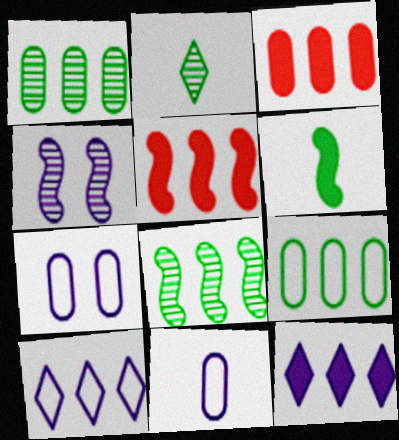[[1, 5, 10], 
[2, 5, 7], 
[3, 8, 10], 
[4, 11, 12]]